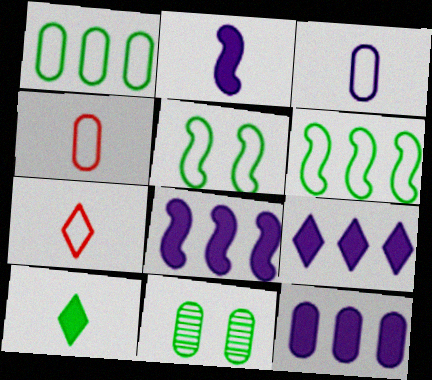[[4, 11, 12], 
[6, 10, 11], 
[7, 8, 11], 
[8, 9, 12]]